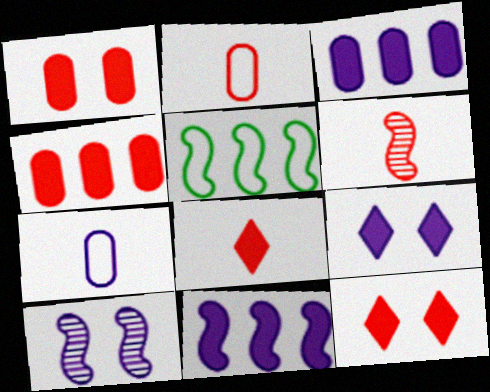[[2, 6, 8]]